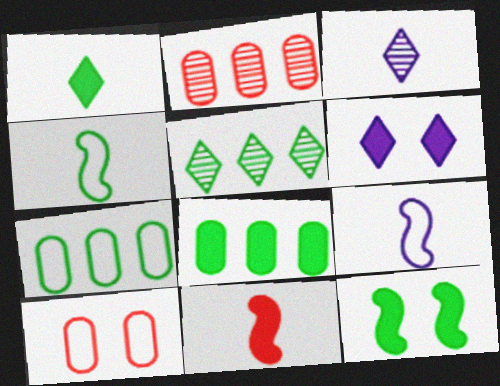[[1, 8, 12], 
[2, 4, 6], 
[6, 8, 11]]